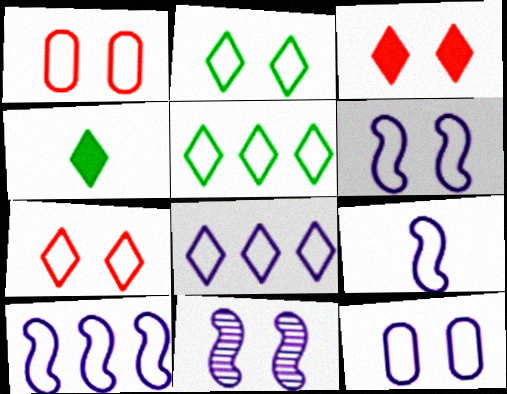[[1, 2, 6], 
[1, 5, 9], 
[6, 9, 10], 
[8, 9, 12]]